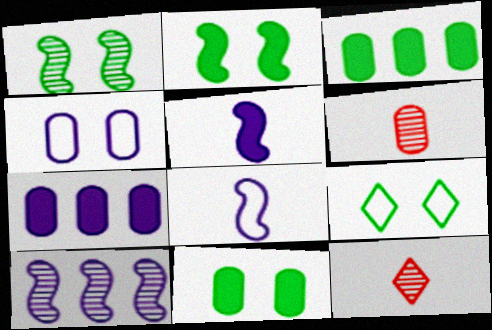[[1, 9, 11], 
[3, 4, 6]]